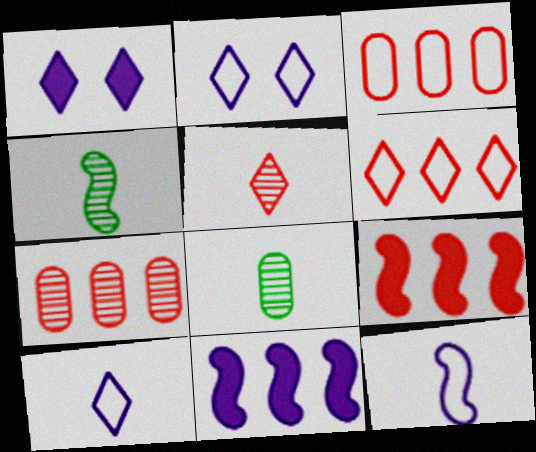[[1, 3, 4], 
[2, 8, 9], 
[6, 7, 9]]